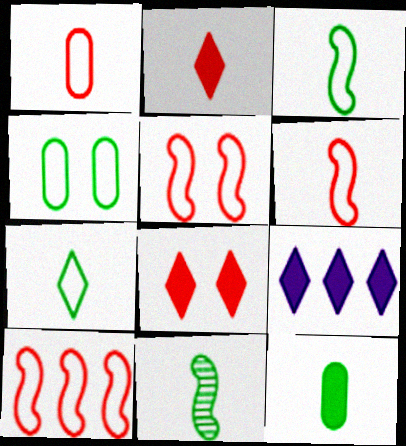[[5, 6, 10], 
[7, 11, 12]]